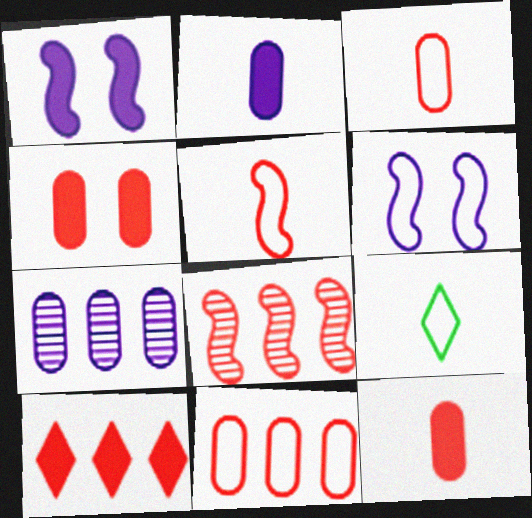[[6, 9, 11], 
[8, 10, 11]]